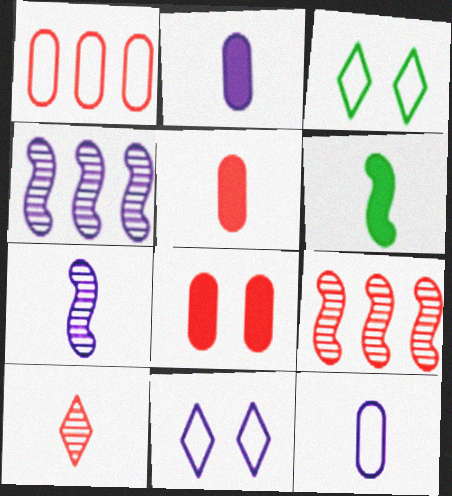[[2, 3, 9], 
[2, 4, 11], 
[3, 4, 5], 
[6, 10, 12]]